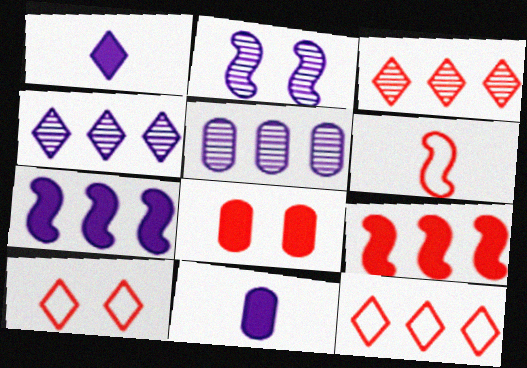[[3, 6, 8]]